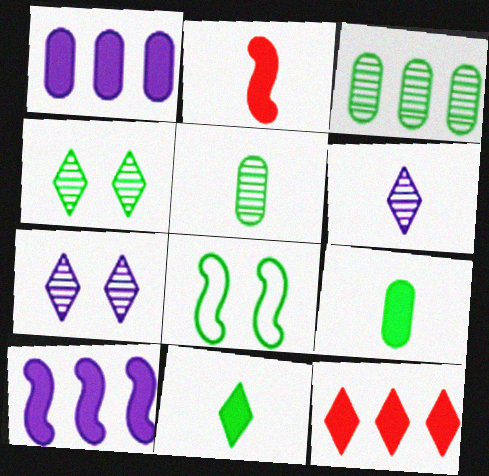[[3, 8, 11]]